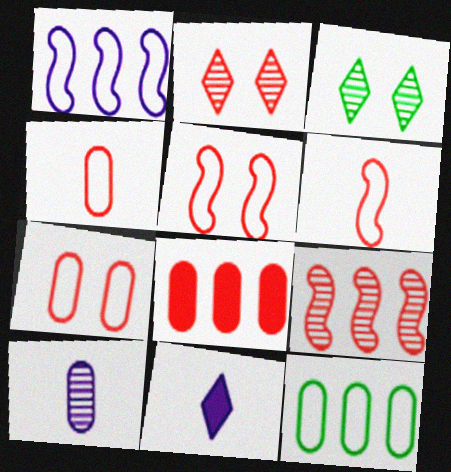[[2, 6, 8], 
[3, 9, 10]]